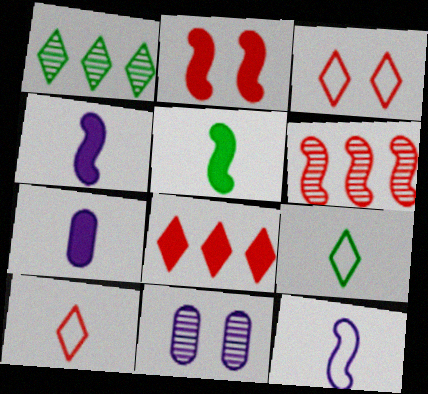[]